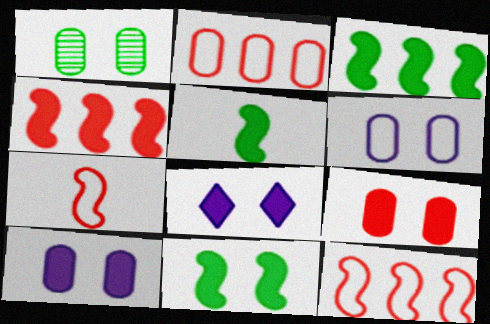[[1, 6, 9], 
[3, 5, 11], 
[8, 9, 11]]